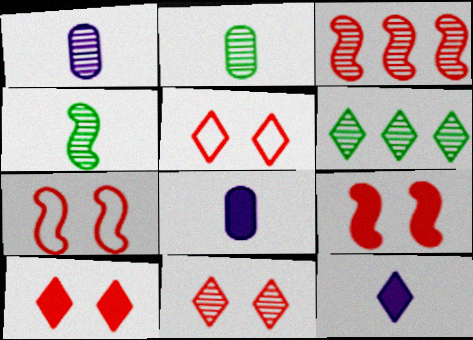[[5, 6, 12], 
[5, 10, 11], 
[6, 7, 8]]